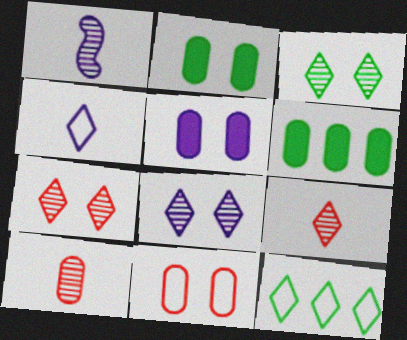[[3, 7, 8]]